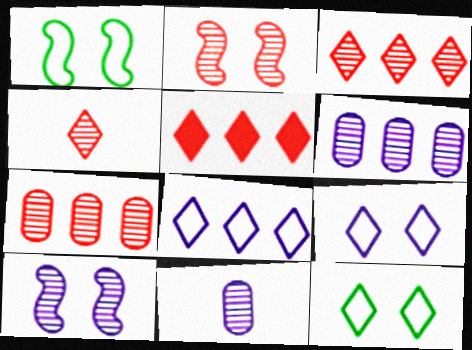[[1, 5, 11], 
[2, 4, 7]]